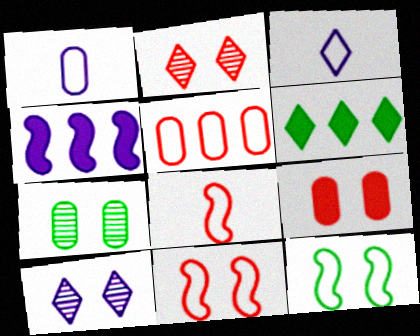[[1, 4, 10], 
[2, 3, 6], 
[2, 9, 11], 
[3, 5, 12], 
[9, 10, 12]]